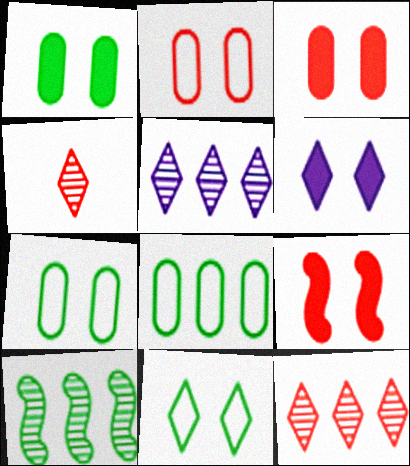[[1, 6, 9]]